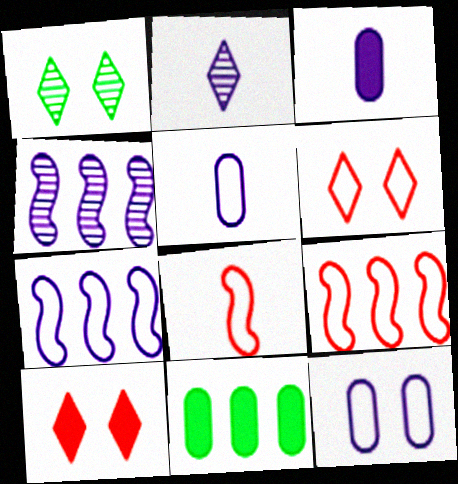[[1, 3, 9]]